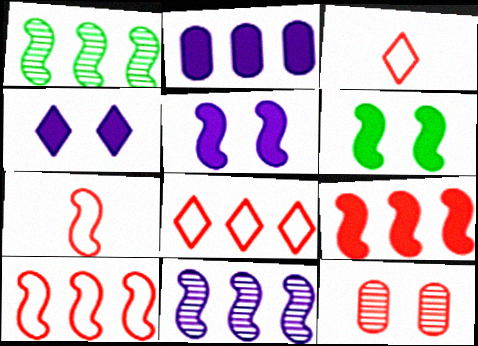[[1, 2, 8], 
[1, 5, 7], 
[3, 9, 12], 
[6, 7, 11]]